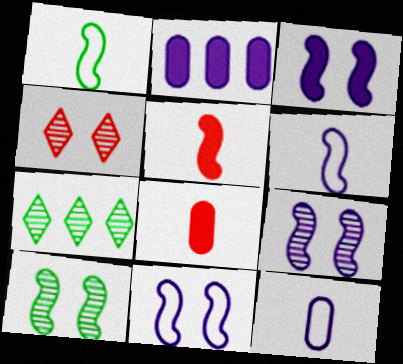[[1, 2, 4], 
[3, 9, 11], 
[7, 8, 11]]